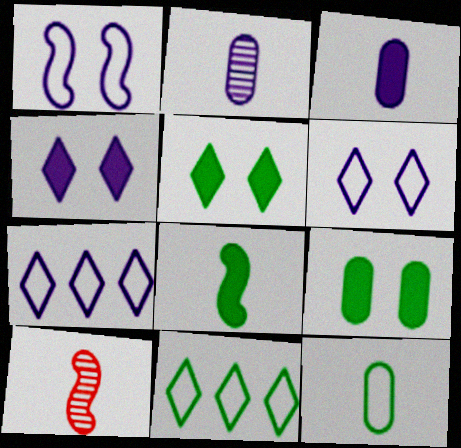[[7, 9, 10]]